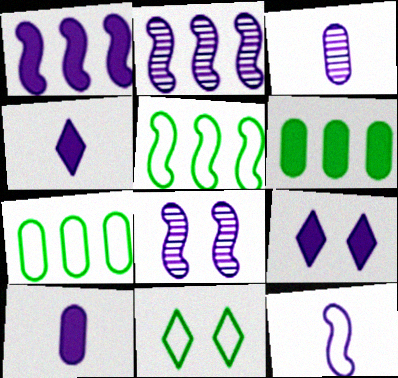[[1, 8, 12], 
[1, 9, 10], 
[3, 4, 12]]